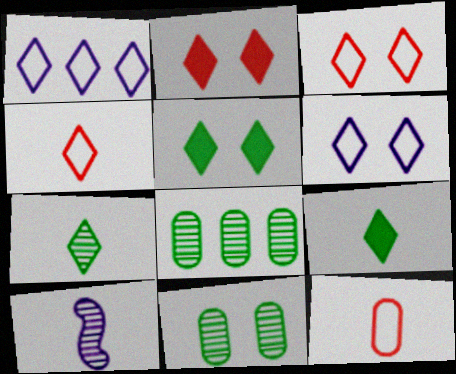[[1, 2, 7], 
[9, 10, 12]]